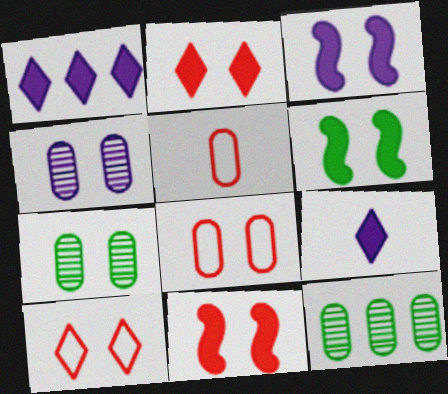[[3, 6, 11], 
[3, 7, 10], 
[4, 6, 10]]